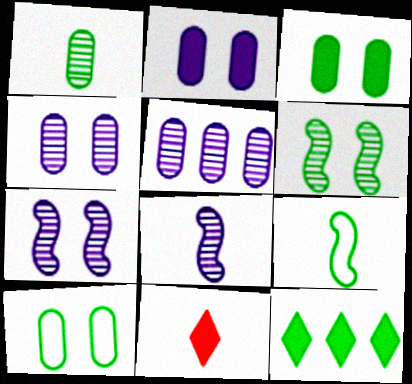[]